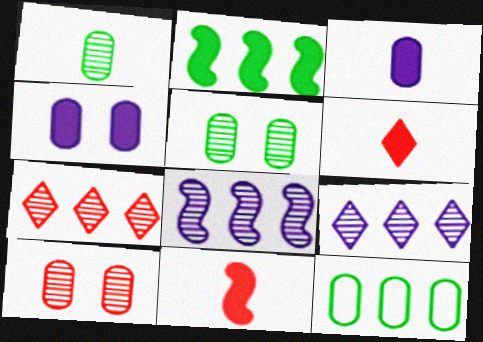[[2, 4, 6], 
[3, 10, 12]]